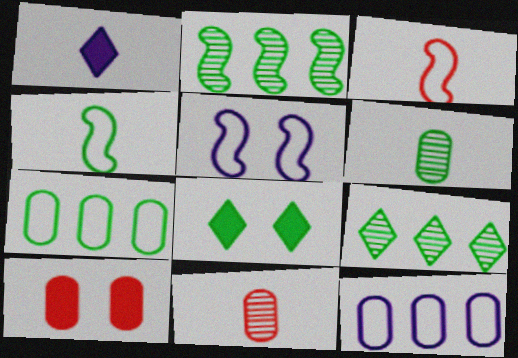[[1, 3, 6], 
[1, 4, 11], 
[6, 10, 12]]